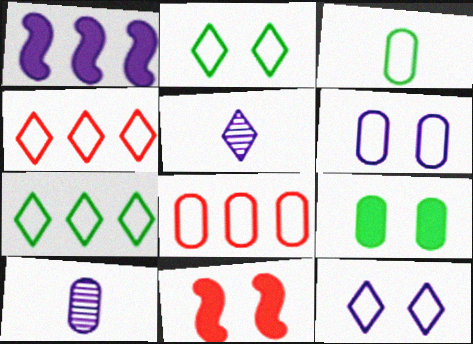[[1, 5, 6], 
[1, 10, 12], 
[3, 6, 8], 
[7, 10, 11], 
[8, 9, 10]]